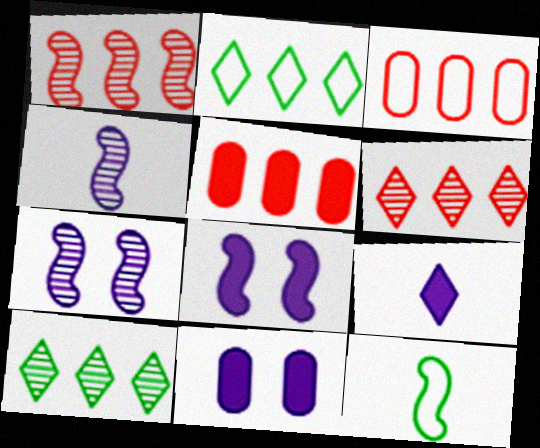[[1, 8, 12], 
[6, 11, 12]]